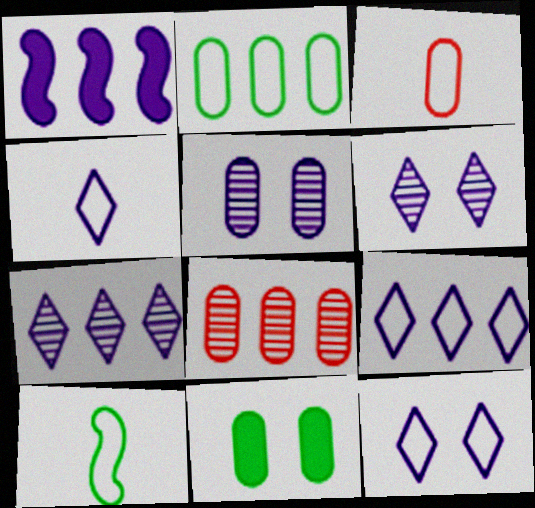[[1, 4, 5], 
[3, 4, 10], 
[4, 9, 12]]